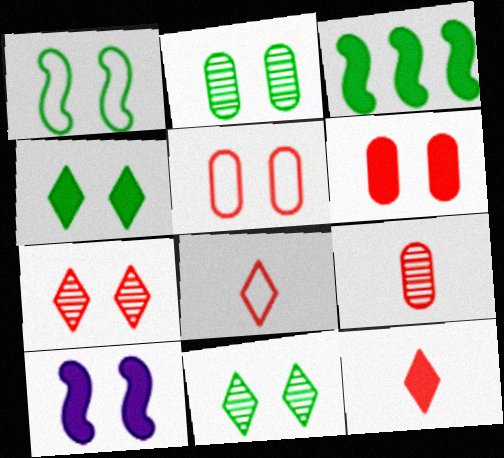[[1, 2, 4], 
[4, 6, 10], 
[5, 10, 11]]